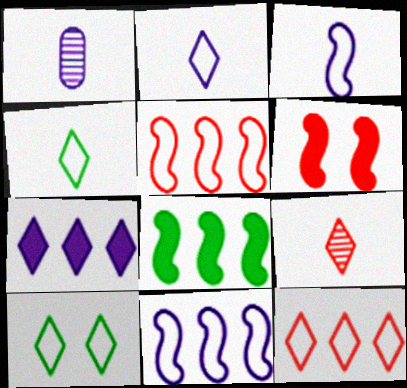[[2, 10, 12], 
[7, 9, 10]]